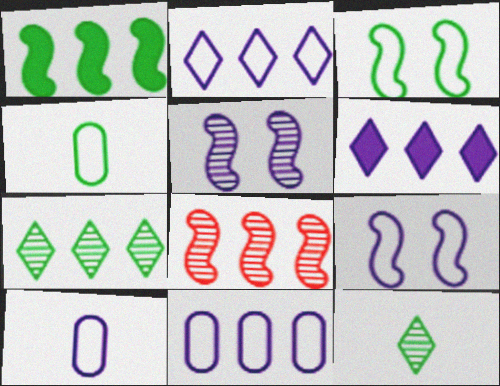[[2, 9, 10], 
[5, 6, 10]]